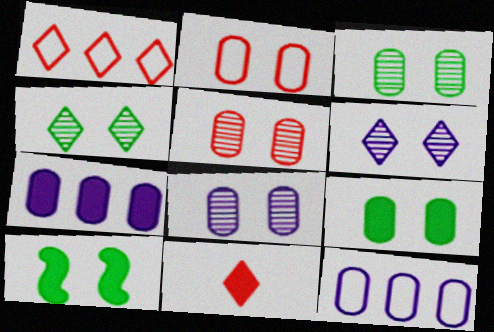[[2, 6, 10], 
[2, 8, 9], 
[3, 5, 8], 
[7, 10, 11]]